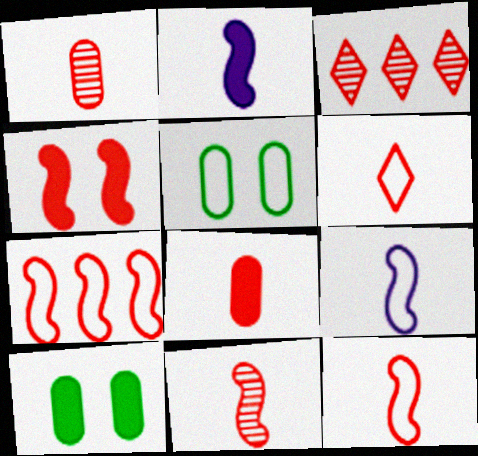[[2, 3, 5], 
[3, 9, 10], 
[4, 7, 11], 
[6, 8, 11]]